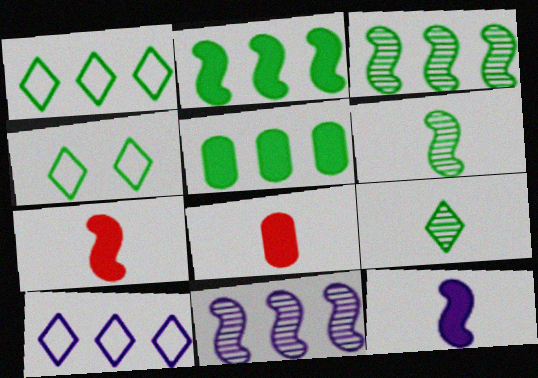[[1, 3, 5], 
[4, 5, 6], 
[4, 8, 11]]